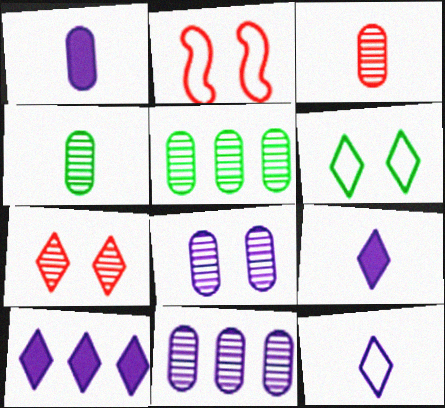[[2, 4, 10], 
[2, 5, 9], 
[3, 5, 8]]